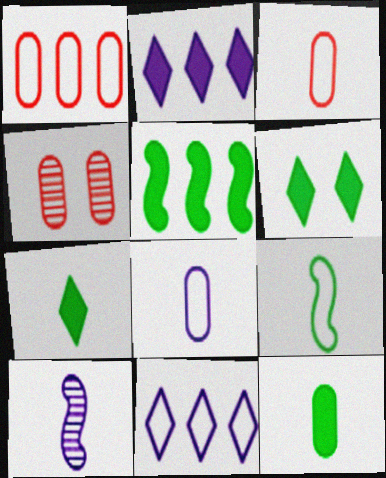[[1, 6, 10], 
[2, 4, 9], 
[3, 7, 10], 
[5, 6, 12]]